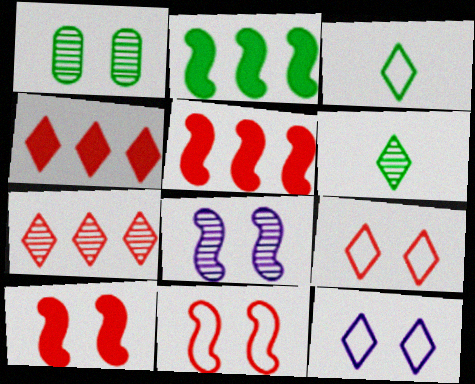[[1, 2, 3], 
[1, 10, 12], 
[4, 6, 12]]